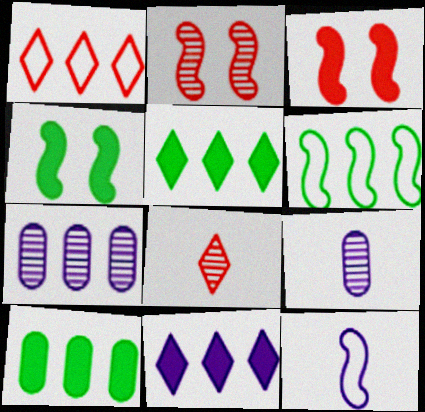[[1, 4, 9]]